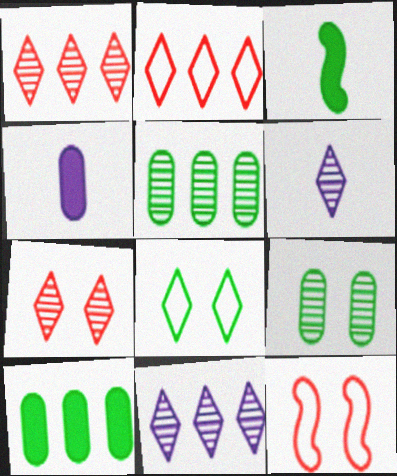[[3, 5, 8], 
[6, 10, 12]]